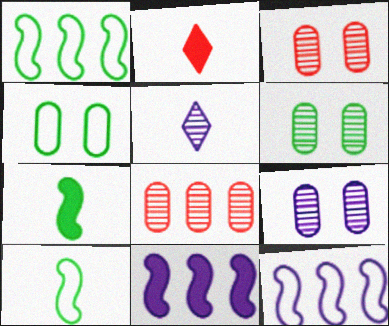[[1, 2, 9], 
[2, 6, 12], 
[3, 6, 9]]